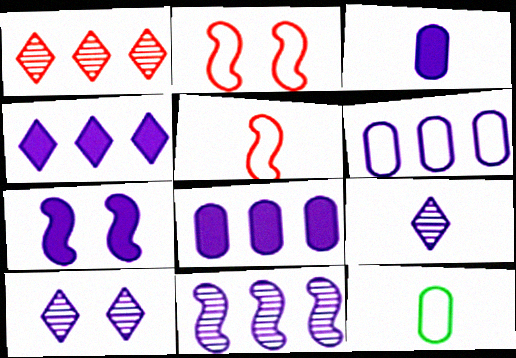[[1, 7, 12], 
[3, 4, 7], 
[4, 6, 11], 
[6, 7, 9]]